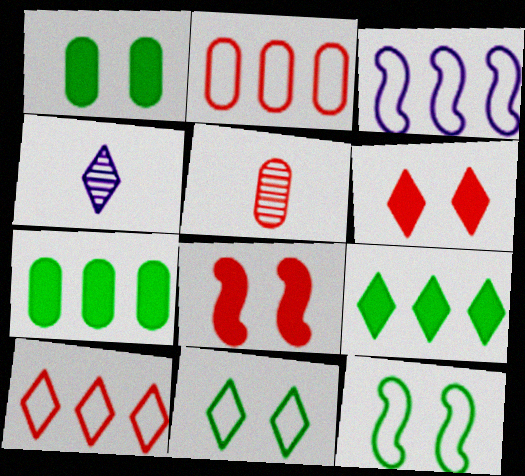[[5, 8, 10]]